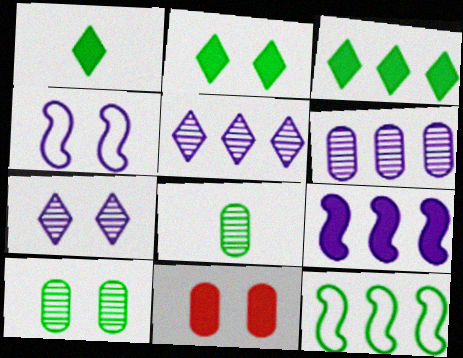[[1, 2, 3], 
[1, 9, 11], 
[1, 10, 12], 
[2, 8, 12]]